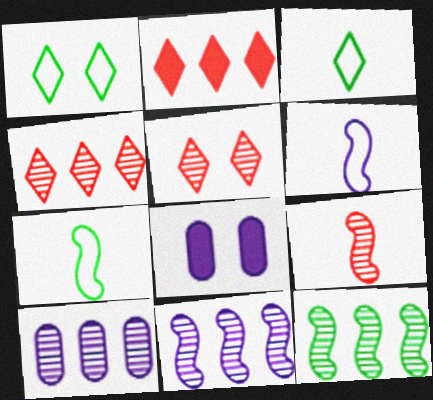[[4, 7, 8], 
[4, 10, 12]]